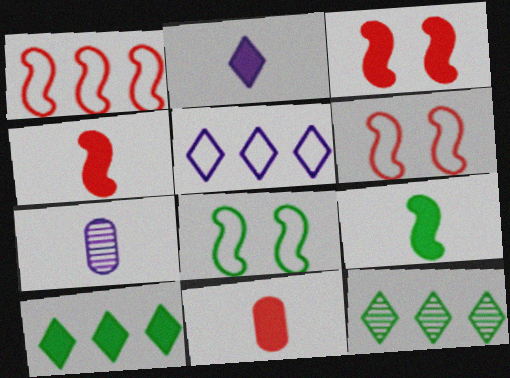[[2, 9, 11], 
[6, 7, 10]]